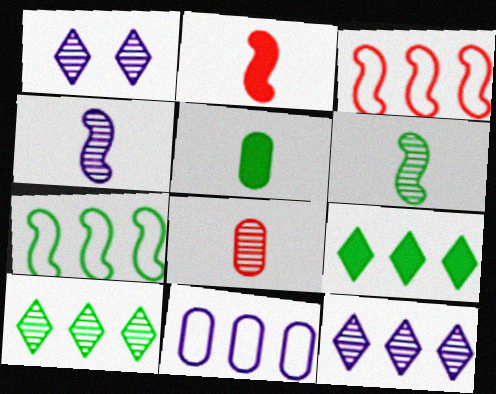[[1, 3, 5]]